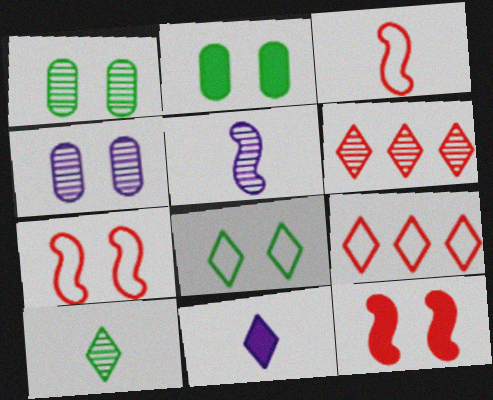[[1, 5, 6], 
[2, 5, 9], 
[4, 8, 12], 
[6, 8, 11]]